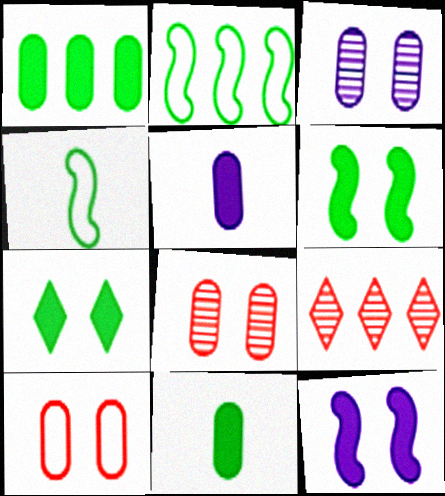[]